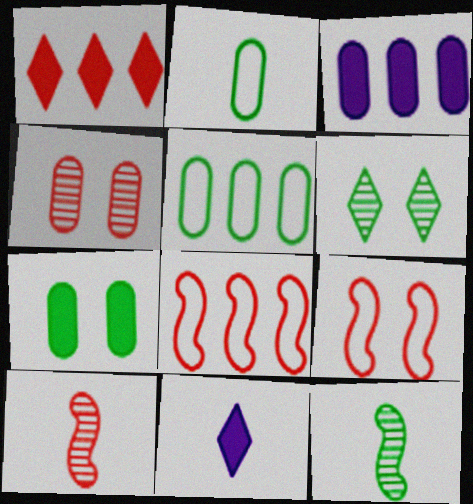[[2, 3, 4], 
[2, 10, 11]]